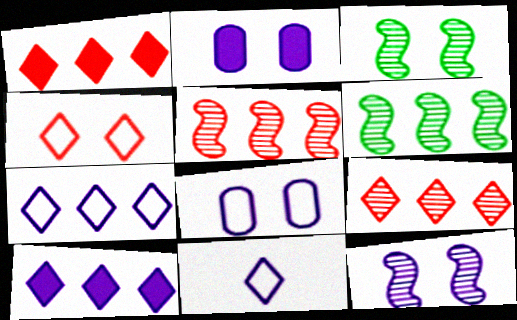[[2, 3, 4]]